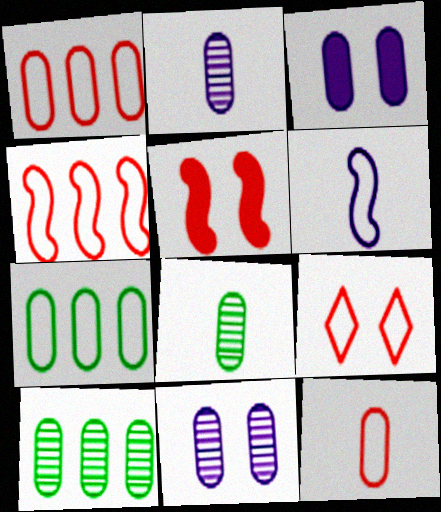[[1, 3, 8], 
[3, 10, 12], 
[4, 9, 12], 
[6, 7, 9]]